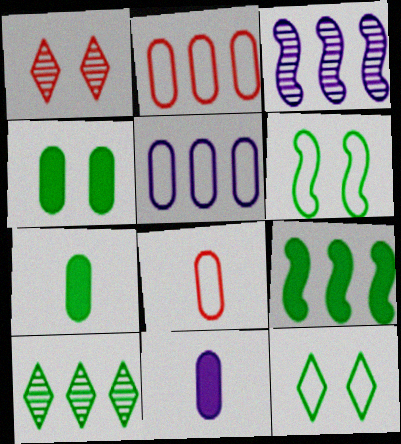[[6, 7, 10]]